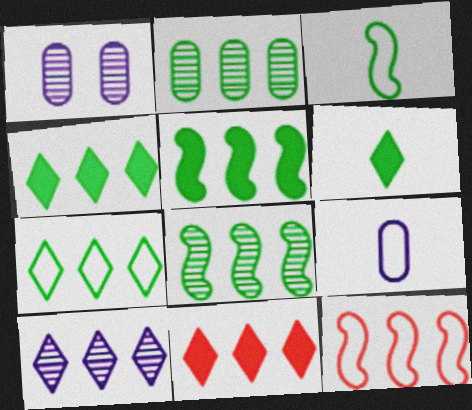[[1, 3, 11], 
[1, 6, 12], 
[2, 5, 7], 
[7, 10, 11]]